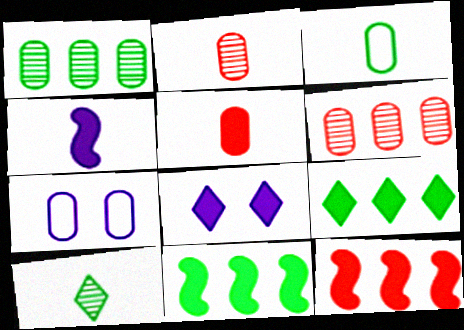[[1, 5, 7], 
[5, 8, 11], 
[7, 10, 12]]